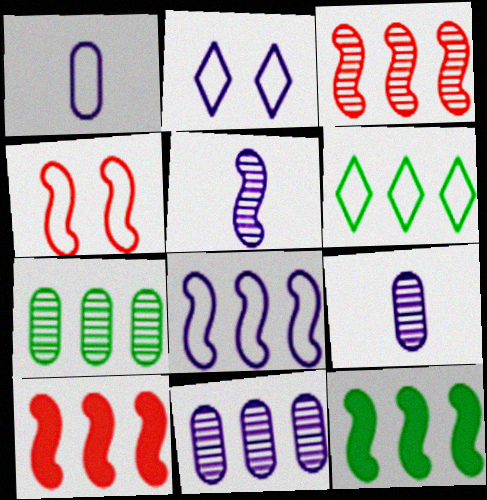[[1, 2, 8], 
[1, 4, 6], 
[3, 8, 12], 
[4, 5, 12], 
[6, 7, 12], 
[6, 10, 11]]